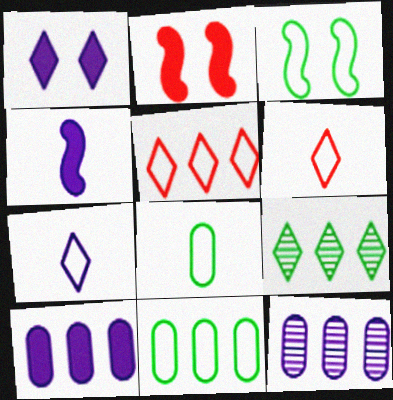[[1, 4, 10], 
[1, 6, 9]]